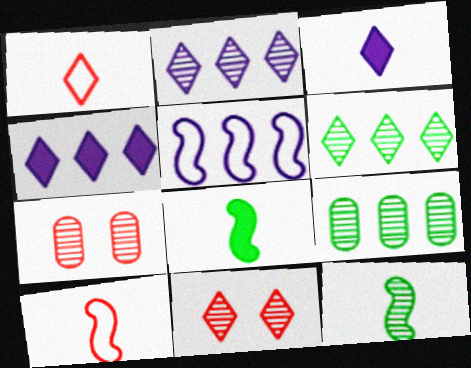[[2, 7, 12]]